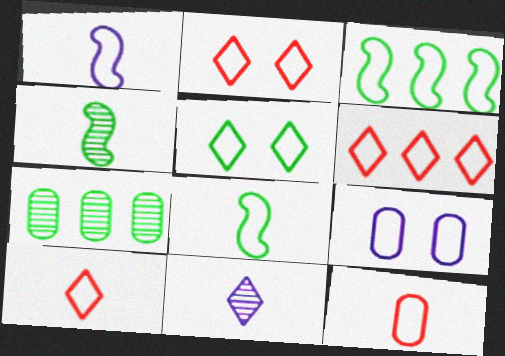[[2, 6, 10], 
[3, 9, 10], 
[6, 8, 9]]